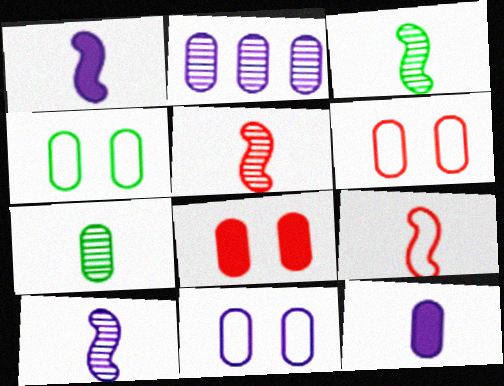[[1, 3, 9], 
[2, 11, 12], 
[3, 5, 10], 
[4, 6, 11]]